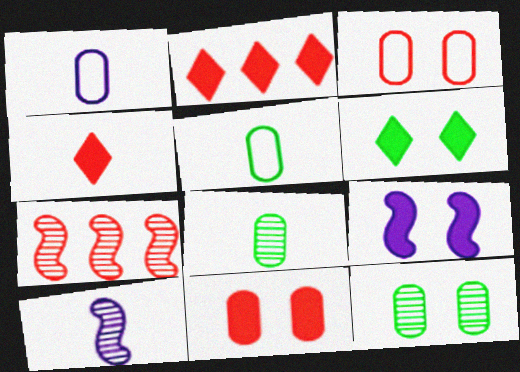[[1, 6, 7], 
[3, 4, 7], 
[4, 5, 10], 
[6, 9, 11]]